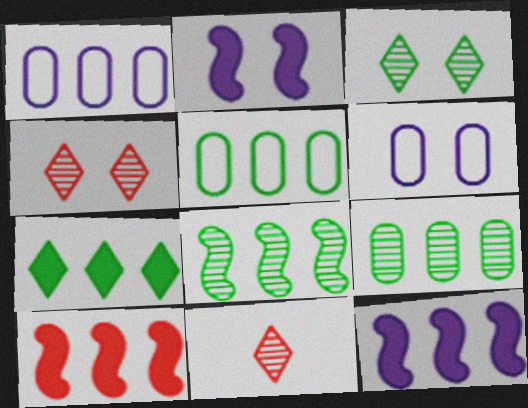[[2, 5, 11], 
[5, 7, 8]]